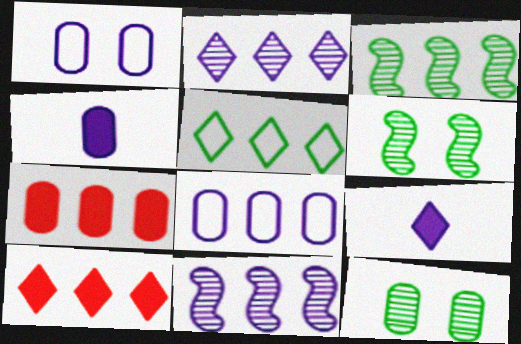[[1, 9, 11], 
[2, 5, 10], 
[3, 8, 10], 
[5, 7, 11]]